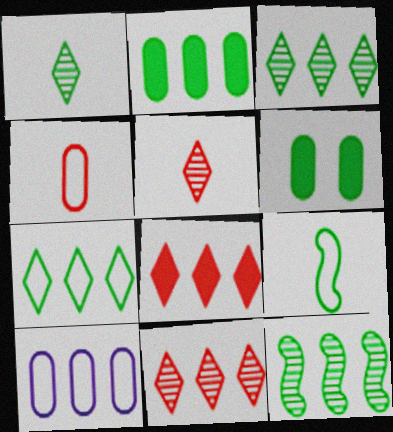[[2, 7, 12], 
[3, 6, 9], 
[8, 10, 12]]